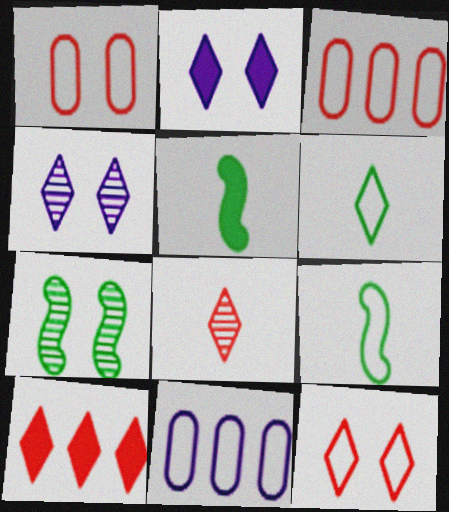[[1, 2, 7], 
[3, 4, 5], 
[4, 6, 10], 
[8, 10, 12], 
[9, 11, 12]]